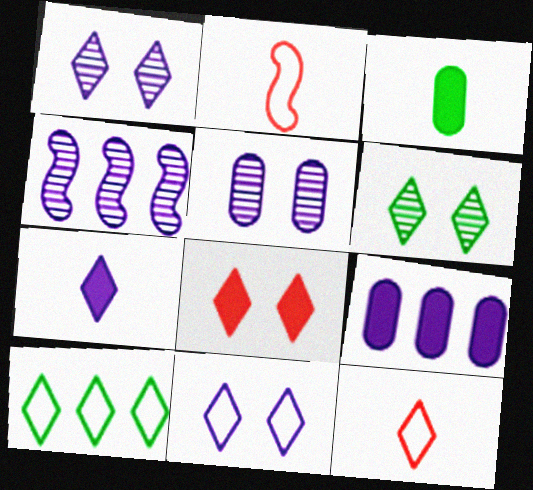[[2, 6, 9], 
[6, 8, 11], 
[10, 11, 12]]